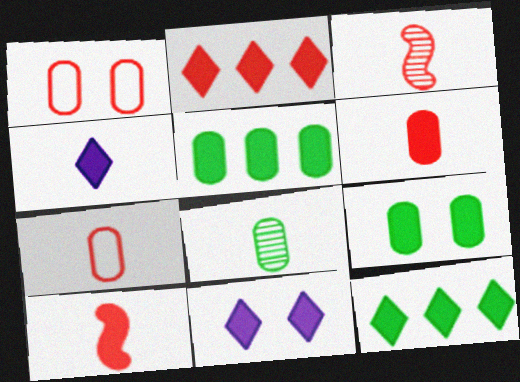[[1, 2, 3], 
[5, 10, 11]]